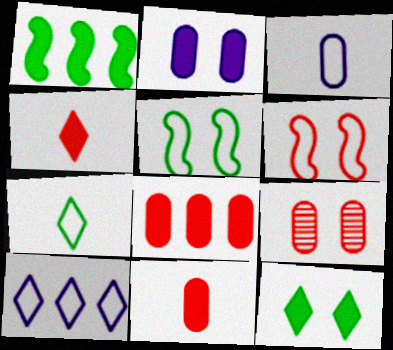[[1, 2, 4]]